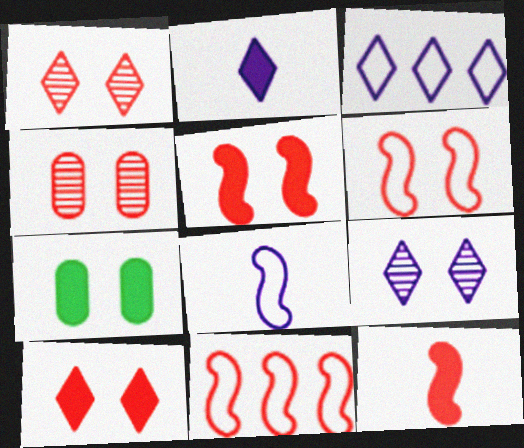[[2, 3, 9], 
[4, 6, 10], 
[6, 7, 9]]